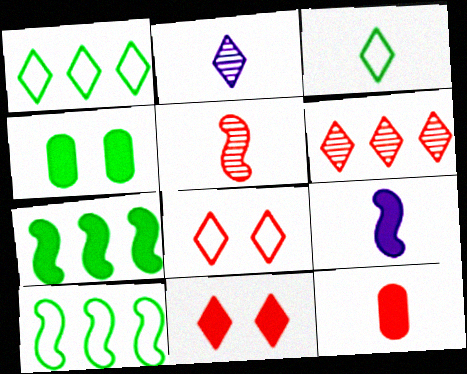[[1, 2, 11]]